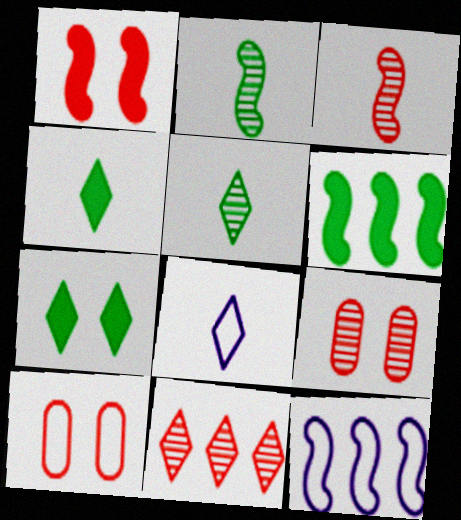[[1, 2, 12], 
[3, 9, 11], 
[4, 9, 12], 
[6, 8, 9], 
[7, 8, 11]]